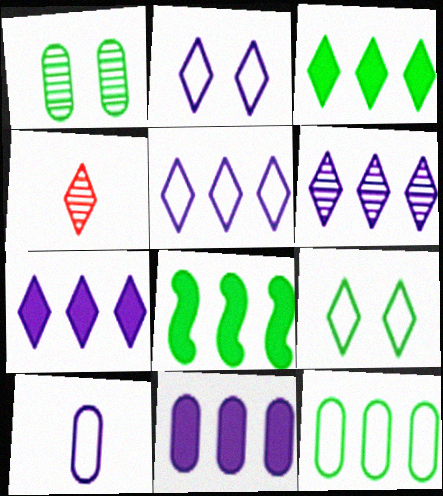[[2, 3, 4], 
[4, 7, 9], 
[5, 6, 7]]